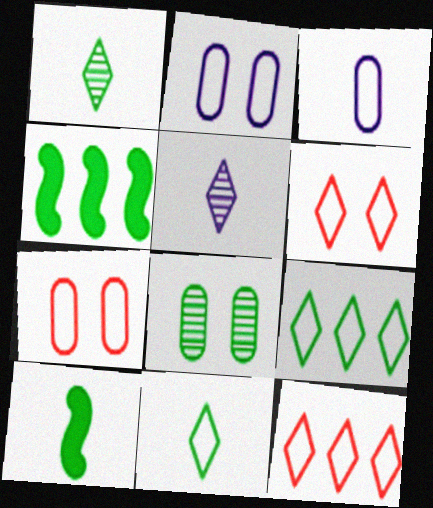[[4, 5, 7], 
[4, 8, 11], 
[8, 9, 10]]